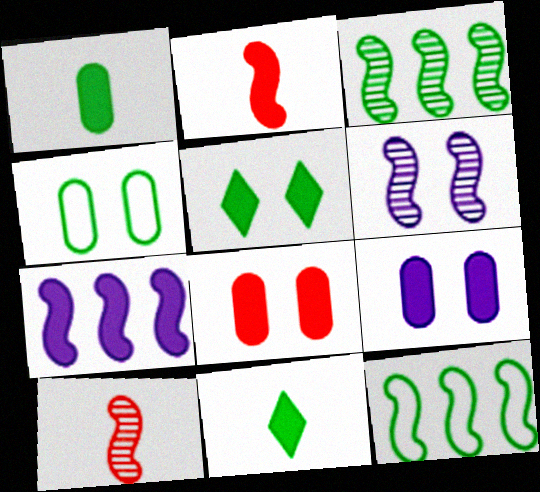[[2, 6, 12], 
[3, 4, 11], 
[3, 6, 10], 
[7, 8, 11]]